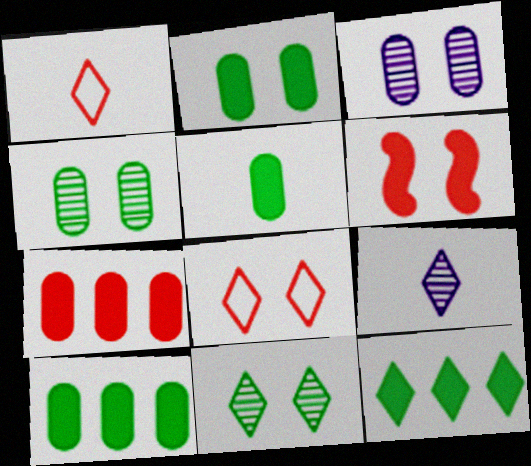[[2, 5, 10], 
[8, 9, 12]]